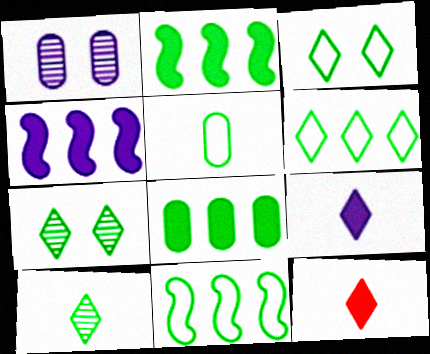[[1, 11, 12], 
[2, 5, 7], 
[3, 5, 11]]